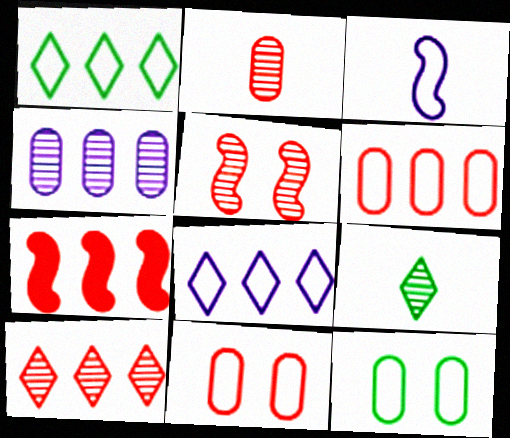[[1, 3, 11], 
[1, 4, 7], 
[2, 5, 10], 
[4, 5, 9], 
[6, 7, 10]]